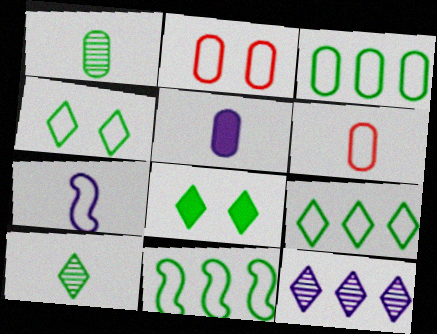[[1, 5, 6], 
[1, 8, 11], 
[2, 7, 9], 
[3, 9, 11], 
[8, 9, 10]]